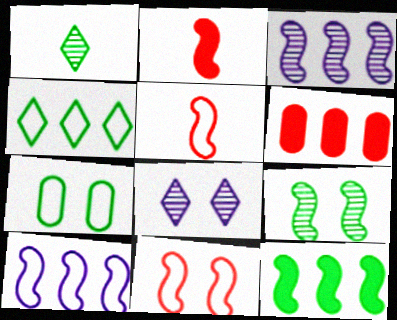[[1, 7, 12], 
[2, 9, 10], 
[3, 4, 6]]